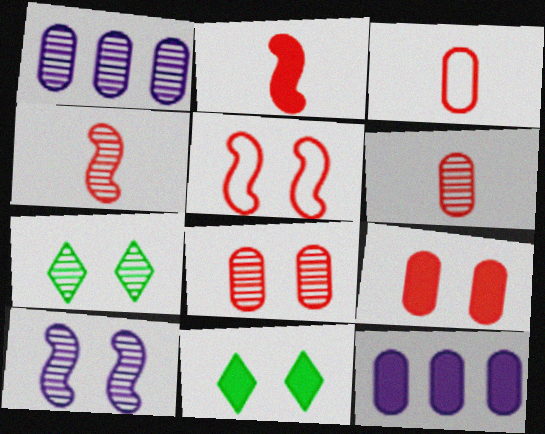[[1, 4, 7], 
[2, 11, 12], 
[7, 8, 10]]